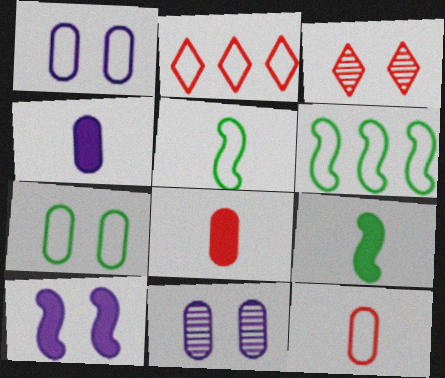[[1, 2, 5], 
[2, 9, 11], 
[3, 4, 6], 
[3, 7, 10]]